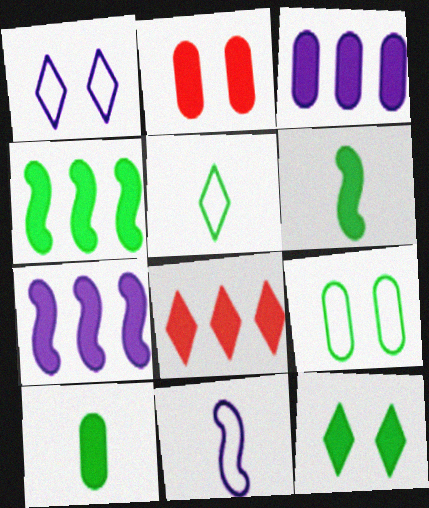[[2, 3, 10], 
[3, 4, 8], 
[4, 10, 12]]